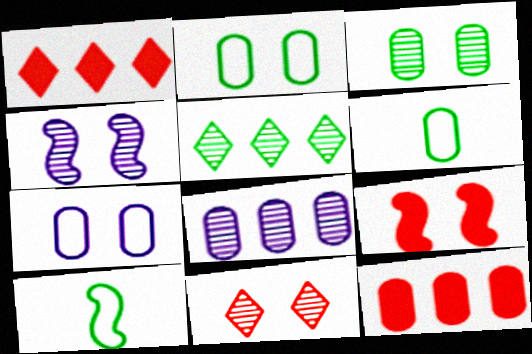[[1, 4, 6], 
[3, 4, 11]]